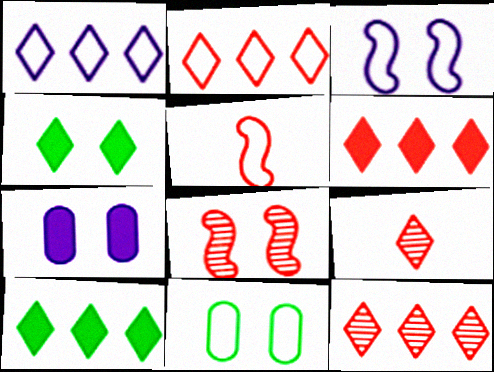[[1, 4, 9], 
[1, 5, 11], 
[1, 10, 12], 
[2, 6, 12]]